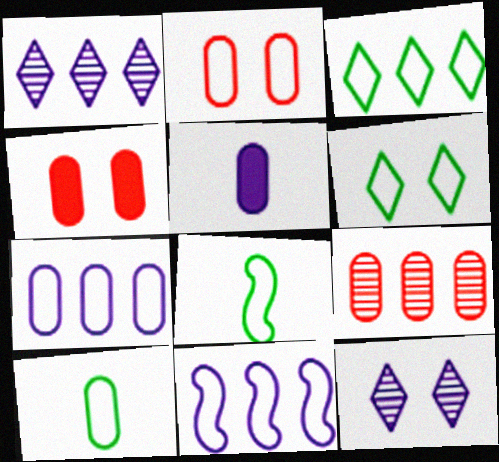[[1, 4, 8], 
[2, 7, 10], 
[5, 11, 12]]